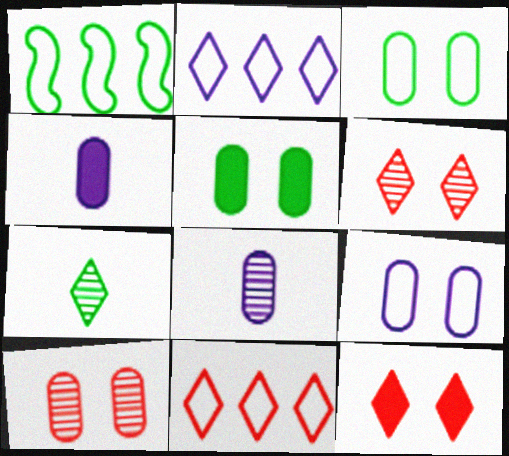[[1, 4, 6], 
[1, 5, 7], 
[1, 8, 12], 
[2, 7, 12], 
[5, 9, 10]]